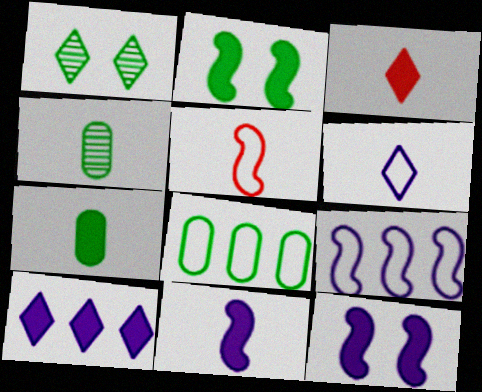[[3, 7, 11]]